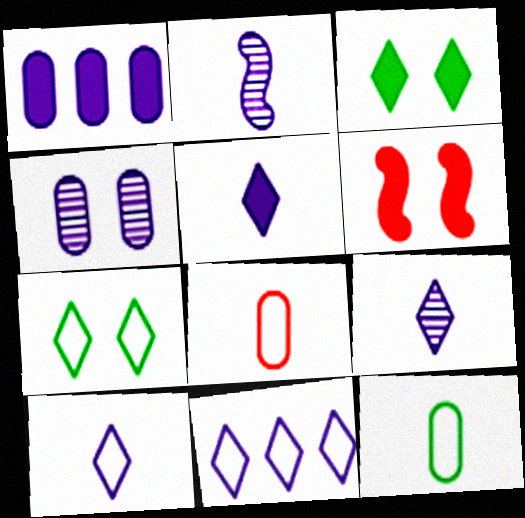[[4, 6, 7], 
[5, 9, 10]]